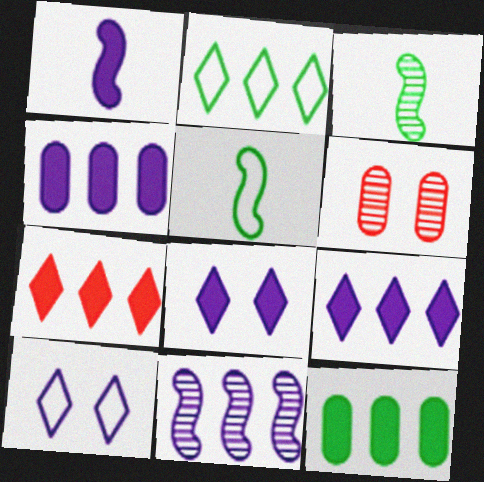[[1, 2, 6], 
[1, 4, 8], 
[5, 6, 9]]